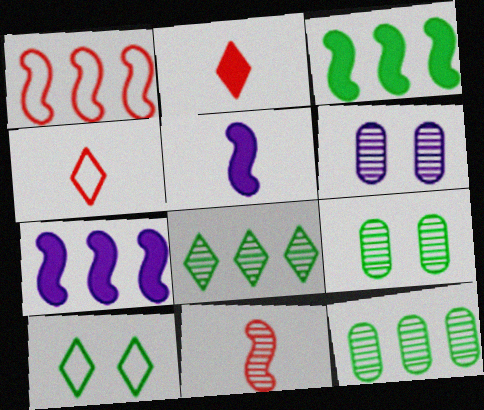[[3, 4, 6], 
[4, 7, 9], 
[6, 8, 11]]